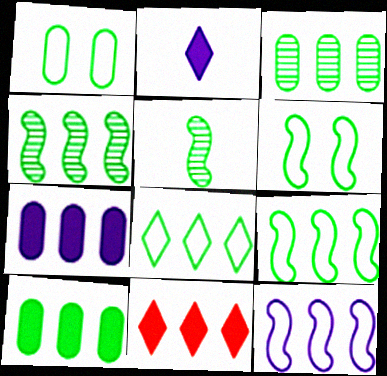[[3, 11, 12], 
[4, 8, 10]]